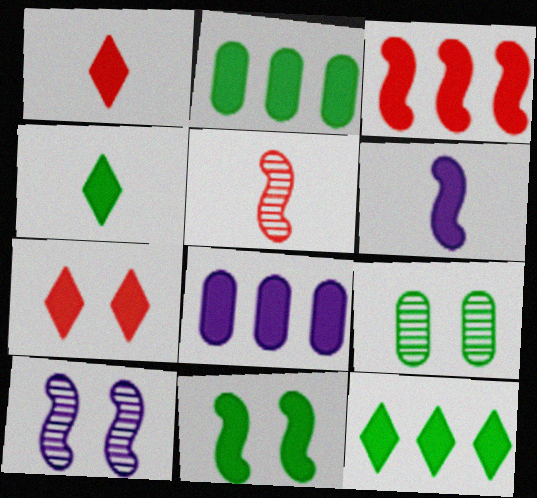[[1, 8, 11], 
[2, 4, 11], 
[2, 6, 7], 
[3, 6, 11], 
[3, 8, 12]]